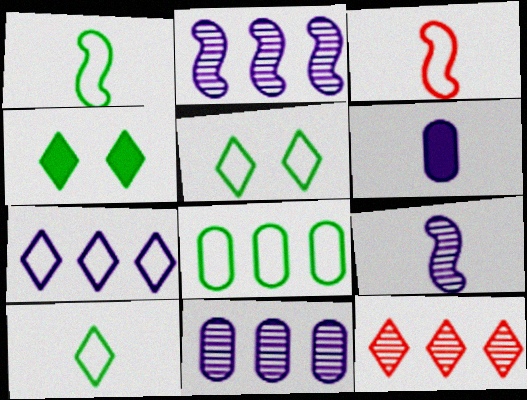[[1, 5, 8], 
[3, 4, 11]]